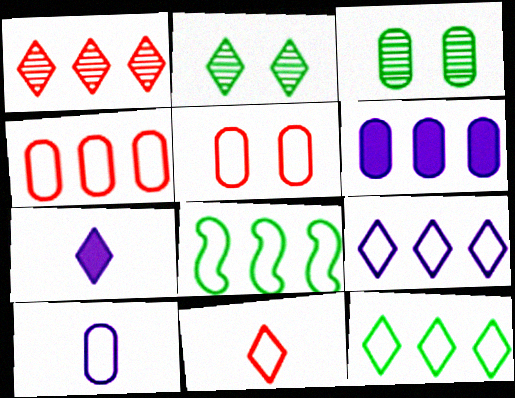[[1, 6, 8], 
[4, 8, 9]]